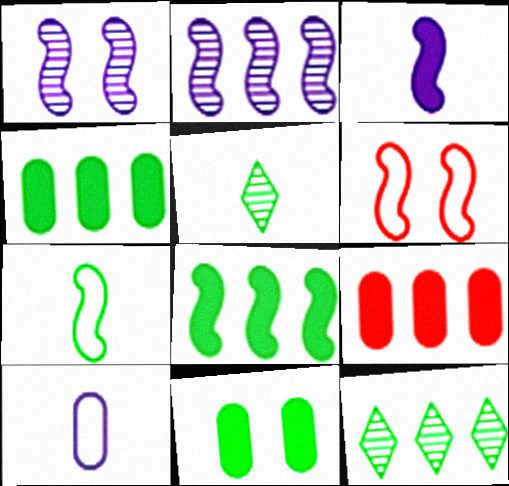[[7, 11, 12]]